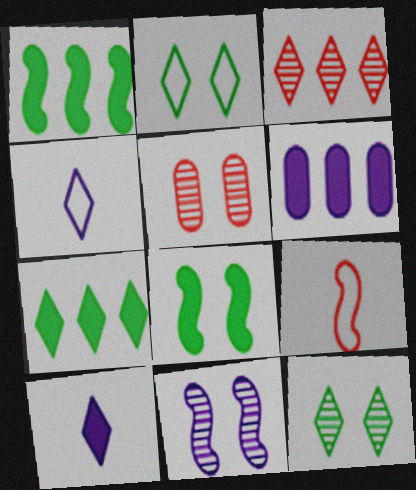[[1, 4, 5], 
[1, 9, 11], 
[2, 3, 10], 
[4, 6, 11], 
[5, 11, 12], 
[6, 9, 12]]